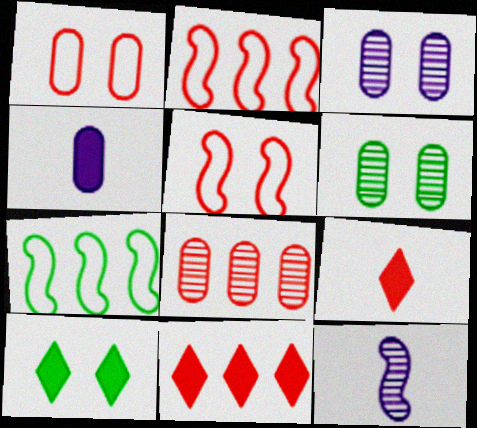[[2, 8, 11], 
[3, 5, 10], 
[3, 7, 9], 
[5, 8, 9]]